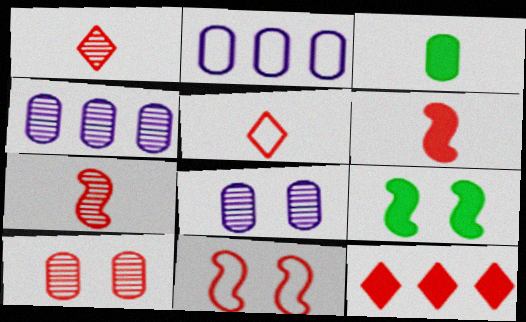[[1, 2, 9], 
[2, 3, 10], 
[4, 5, 9]]